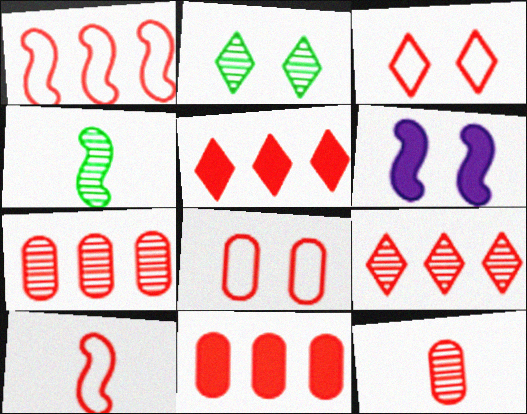[[1, 4, 6], 
[1, 5, 7], 
[1, 9, 11], 
[2, 6, 8], 
[8, 11, 12]]